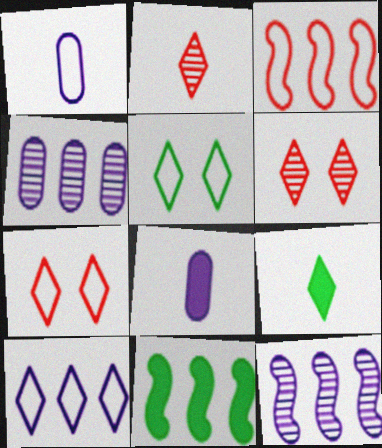[[1, 3, 5], 
[1, 6, 11], 
[3, 11, 12], 
[6, 9, 10]]